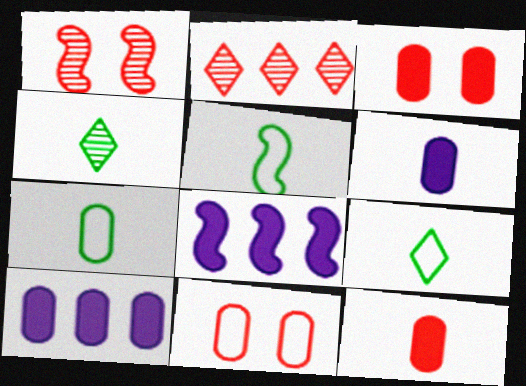[[1, 5, 8], 
[1, 9, 10], 
[4, 8, 11], 
[5, 7, 9]]